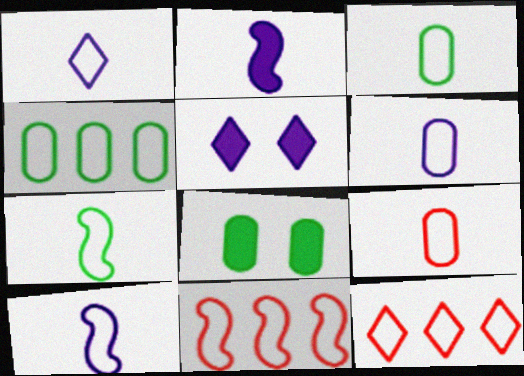[[1, 6, 10], 
[1, 7, 9], 
[3, 6, 9]]